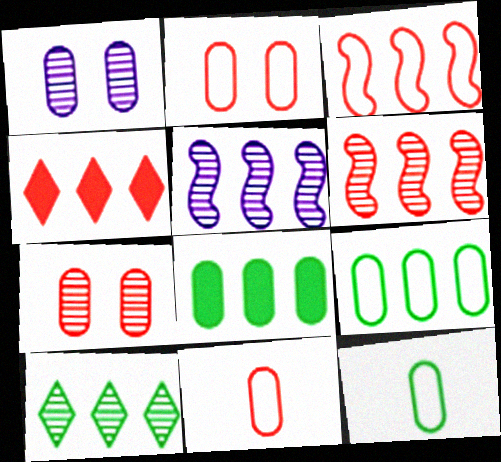[[1, 8, 11], 
[4, 5, 9]]